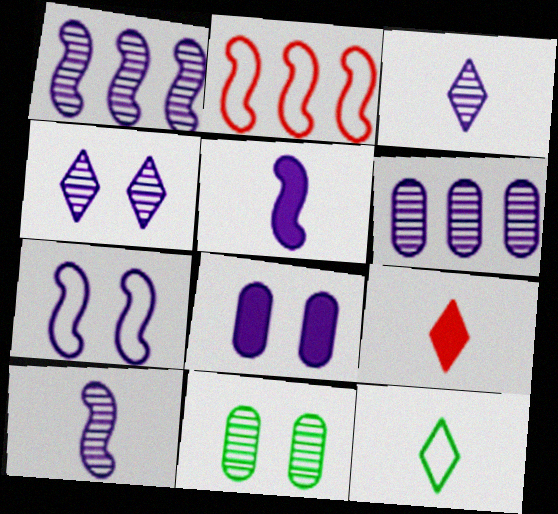[[1, 5, 7], 
[3, 9, 12], 
[4, 6, 10], 
[4, 7, 8]]